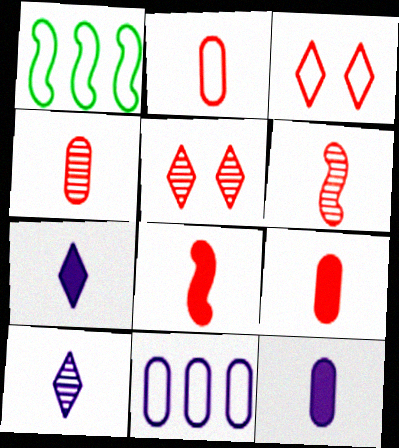[[1, 5, 12], 
[2, 4, 9]]